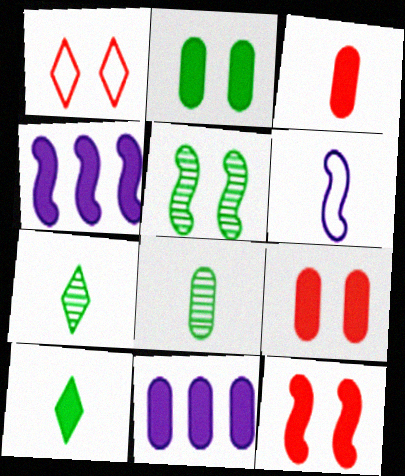[[1, 4, 8], 
[2, 3, 11], 
[3, 6, 7], 
[4, 9, 10], 
[10, 11, 12]]